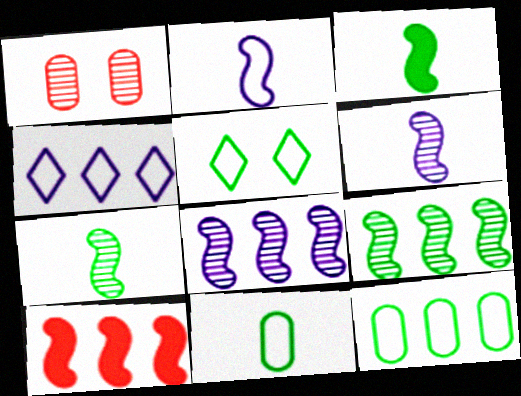[[1, 3, 4]]